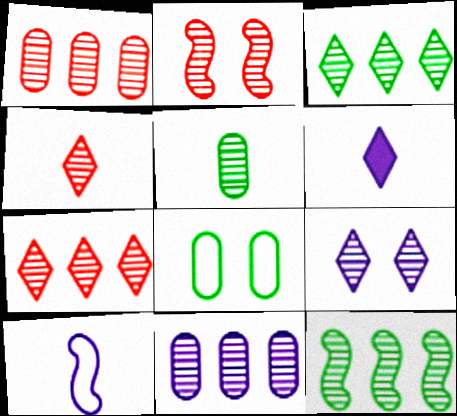[[1, 2, 4], 
[3, 4, 9], 
[7, 11, 12]]